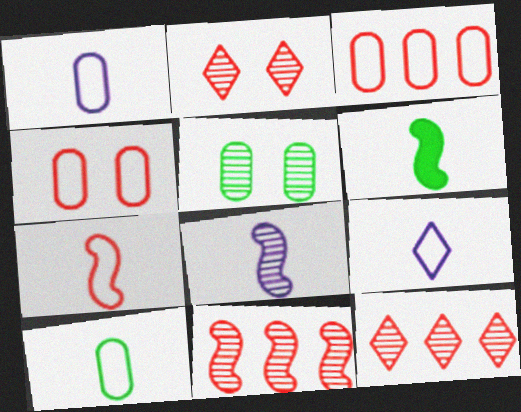[[5, 8, 12], 
[6, 7, 8], 
[7, 9, 10]]